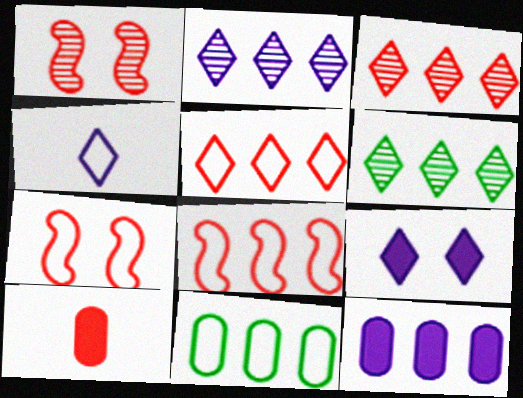[[1, 5, 10], 
[2, 3, 6], 
[2, 4, 9], 
[3, 7, 10], 
[4, 7, 11], 
[6, 8, 12]]